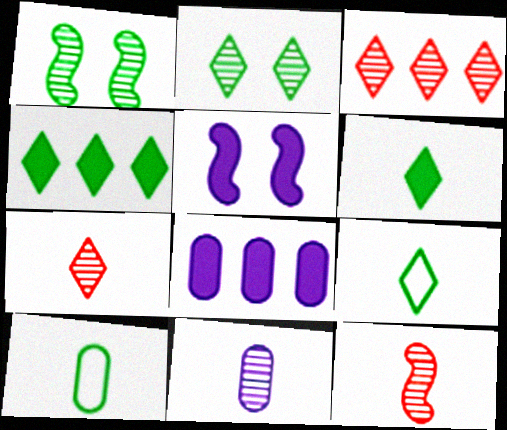[[1, 3, 11], 
[1, 4, 10], 
[2, 4, 9], 
[3, 5, 10]]